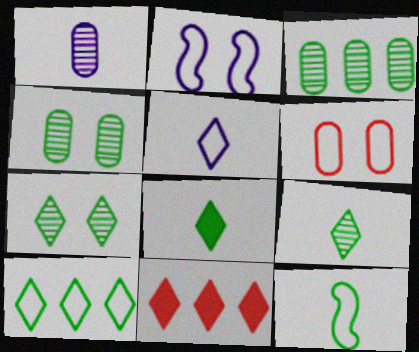[[5, 7, 11], 
[7, 8, 10]]